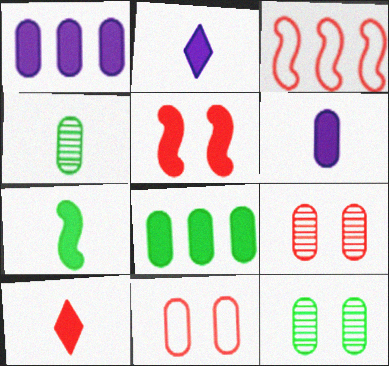[[1, 4, 11], 
[2, 3, 12], 
[2, 5, 8], 
[3, 9, 10], 
[6, 7, 10]]